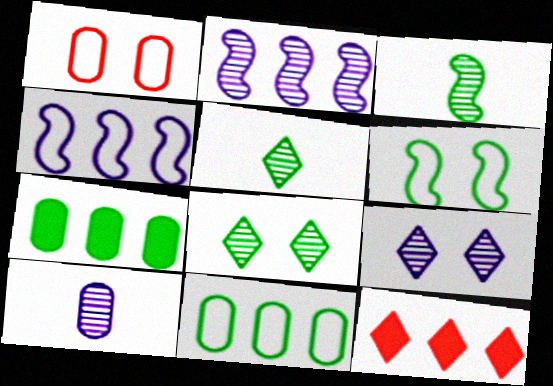[[1, 7, 10], 
[2, 9, 10], 
[2, 11, 12], 
[5, 6, 7], 
[6, 10, 12]]